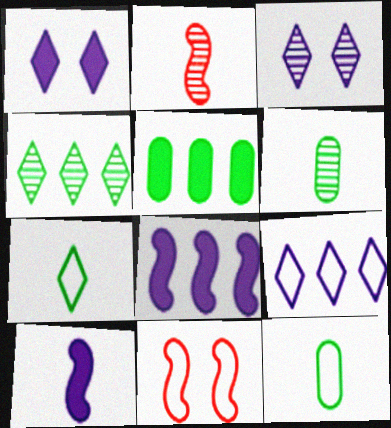[[9, 11, 12]]